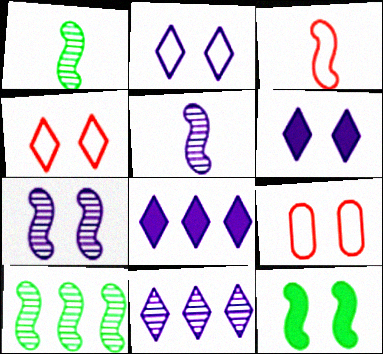[[1, 8, 9]]